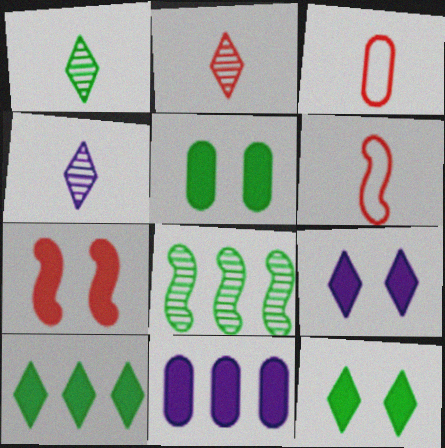[[1, 2, 4], 
[3, 8, 9], 
[5, 7, 9]]